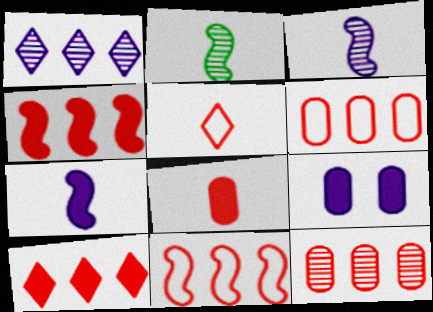[[10, 11, 12]]